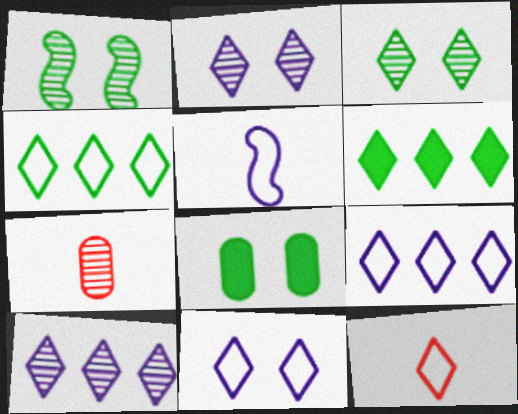[[1, 7, 10], 
[2, 6, 12], 
[4, 11, 12]]